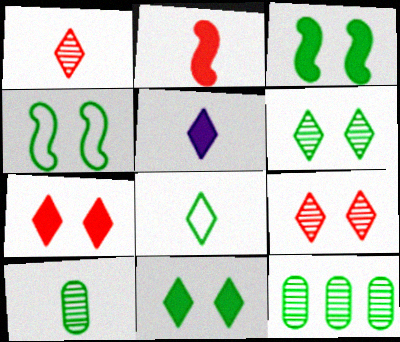[[1, 5, 8], 
[3, 8, 12]]